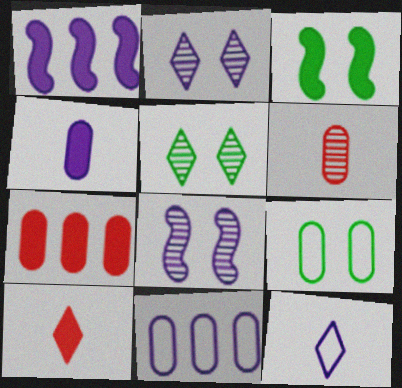[[3, 5, 9]]